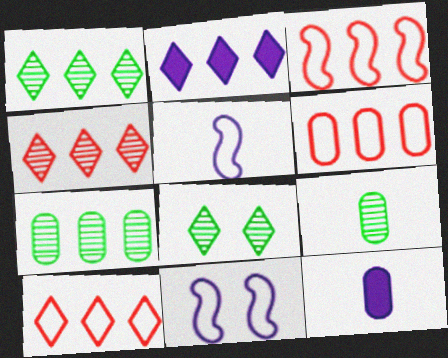[[1, 2, 10], 
[2, 3, 7], 
[3, 6, 10], 
[3, 8, 12]]